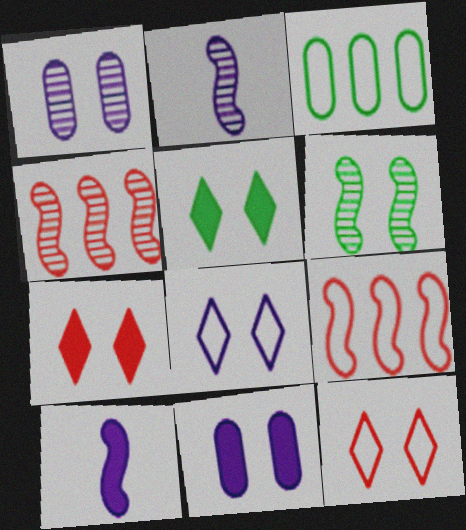[[2, 3, 7], 
[2, 4, 6], 
[6, 9, 10], 
[6, 11, 12]]